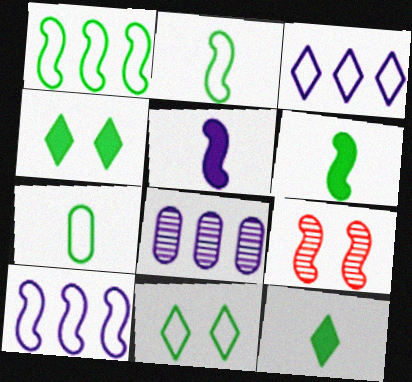[[1, 5, 9], 
[1, 7, 11], 
[6, 9, 10]]